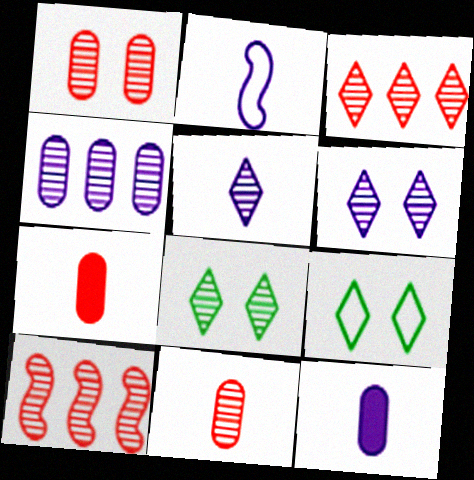[[2, 5, 12], 
[3, 5, 8], 
[9, 10, 12]]